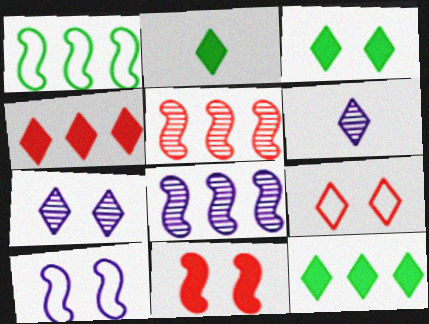[[2, 3, 12], 
[3, 7, 9], 
[6, 9, 12]]